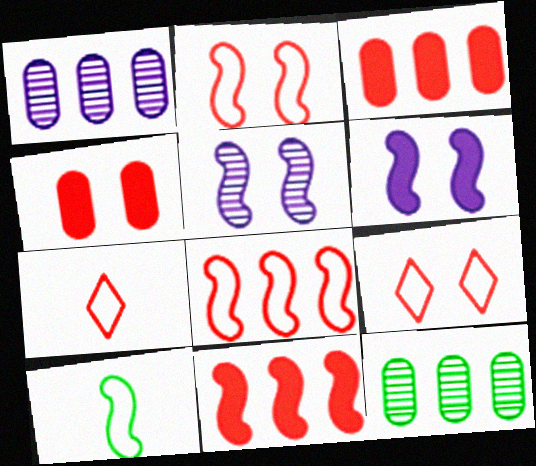[[5, 10, 11], 
[6, 7, 12]]